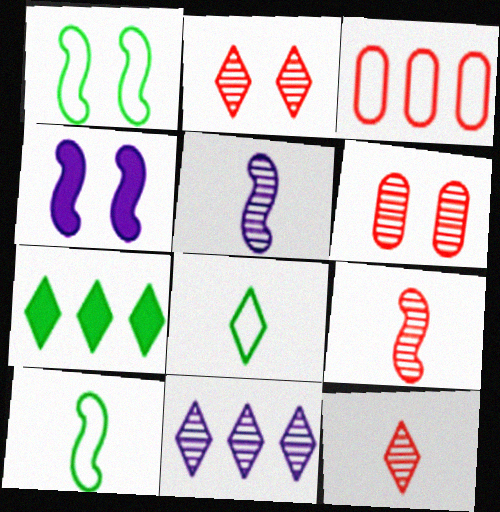[]